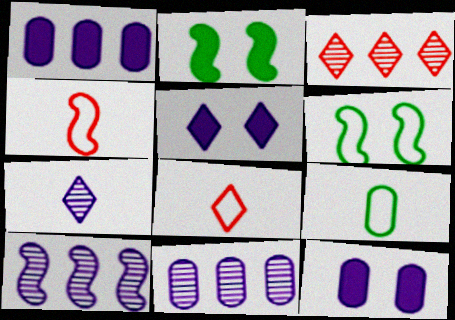[[2, 4, 10], 
[2, 8, 11]]